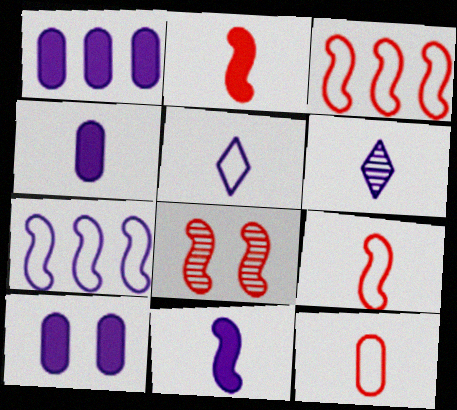[[1, 4, 10], 
[2, 3, 8], 
[6, 7, 10]]